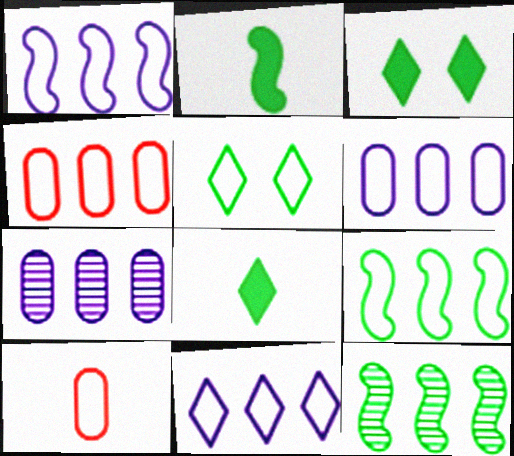[[1, 5, 10], 
[1, 6, 11], 
[4, 9, 11]]